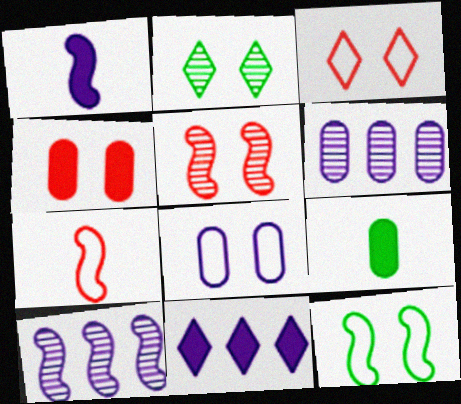[[3, 4, 5], 
[3, 8, 12], 
[3, 9, 10]]